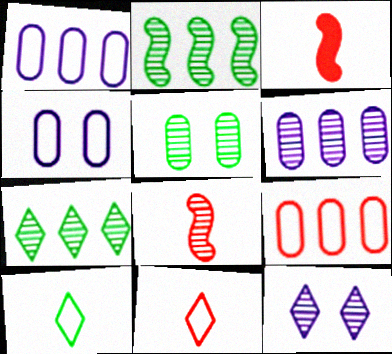[[3, 4, 7]]